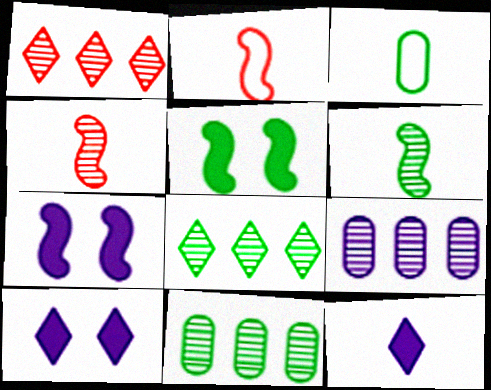[[1, 3, 7], 
[2, 10, 11], 
[3, 4, 12], 
[3, 5, 8]]